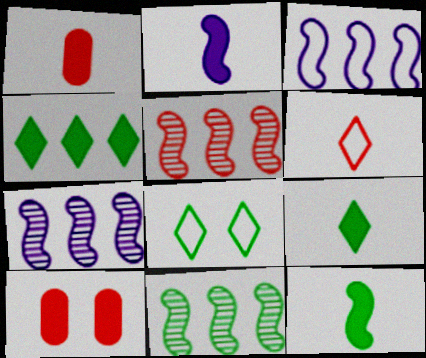[[1, 2, 9], 
[1, 7, 8], 
[2, 4, 10], 
[5, 6, 10], 
[5, 7, 11]]